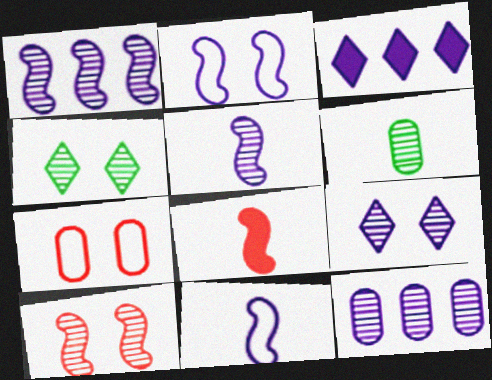[[5, 9, 12]]